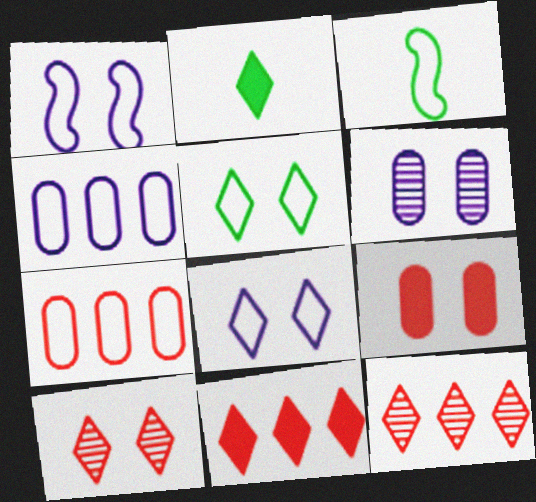[[2, 8, 12], 
[3, 6, 11], 
[3, 7, 8]]